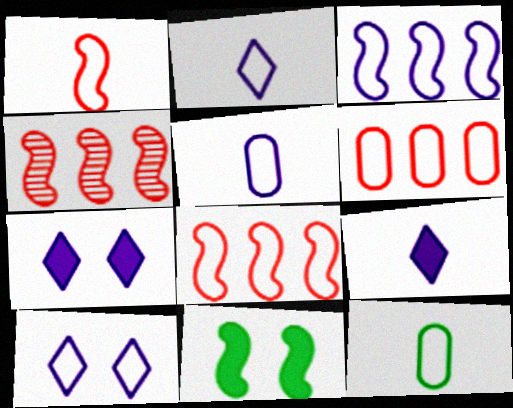[[1, 2, 12], 
[3, 5, 10], 
[4, 7, 12], 
[8, 10, 12]]